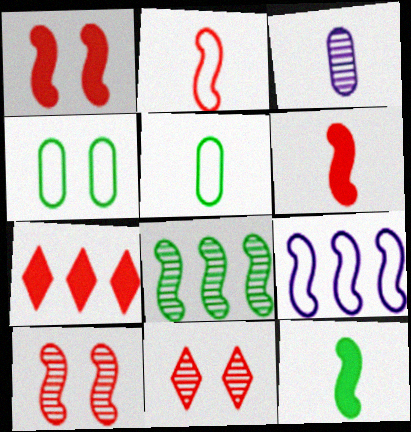[[3, 8, 11], 
[9, 10, 12]]